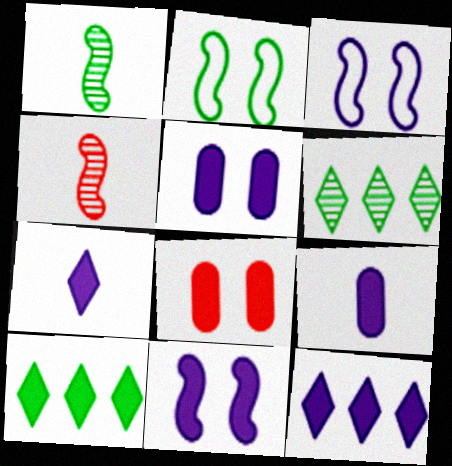[[9, 11, 12]]